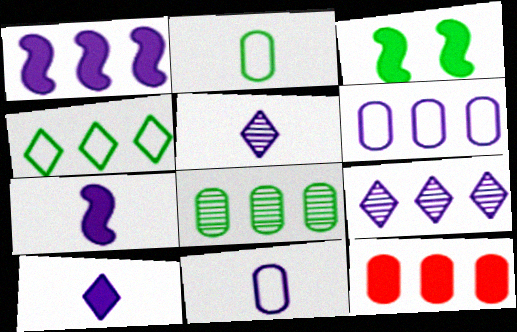[[1, 6, 9], 
[3, 10, 12], 
[5, 7, 11], 
[6, 8, 12]]